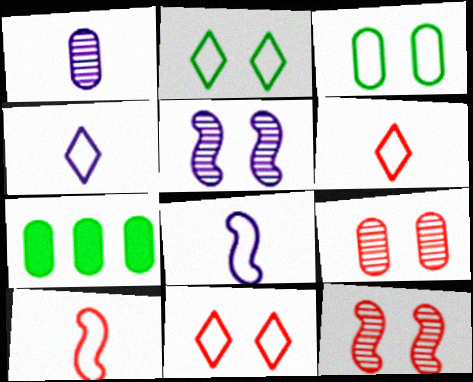[[4, 7, 12], 
[5, 6, 7]]